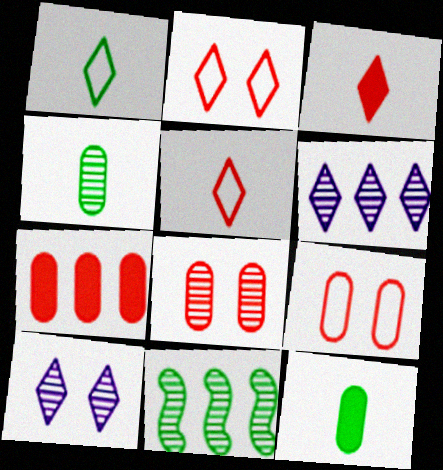[]